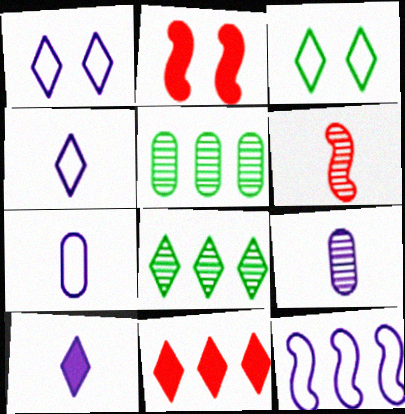[[1, 7, 12], 
[2, 4, 5], 
[2, 7, 8], 
[5, 11, 12]]